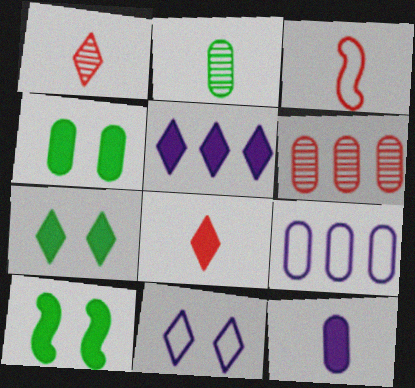[[1, 9, 10], 
[4, 7, 10], 
[5, 7, 8]]